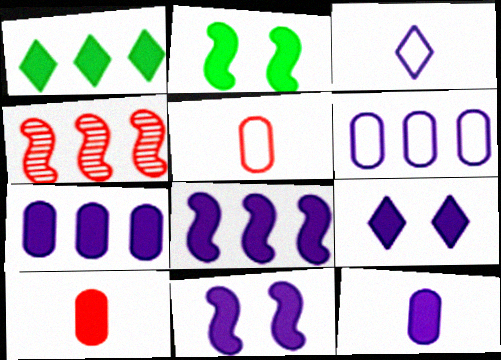[[1, 4, 6], 
[1, 10, 11], 
[8, 9, 12]]